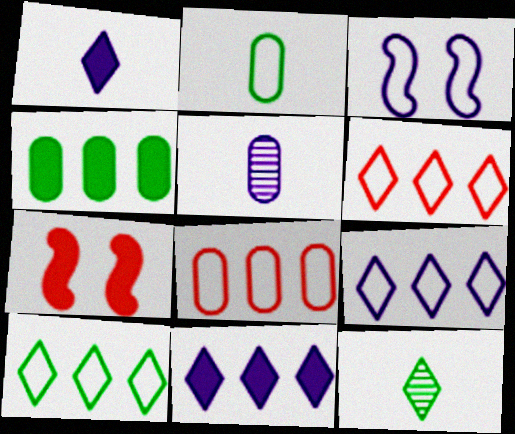[[1, 4, 7], 
[2, 3, 6], 
[3, 5, 11], 
[5, 7, 10], 
[6, 9, 10]]